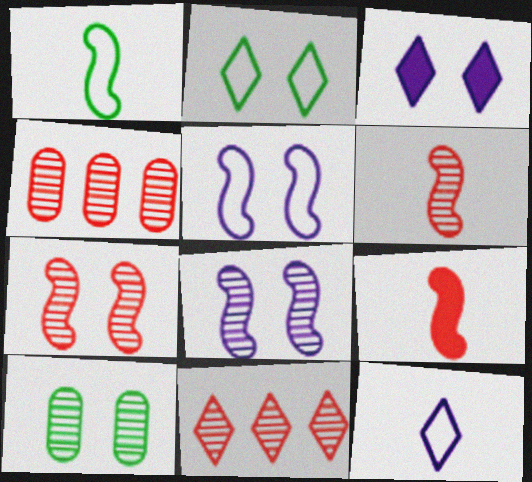[[1, 3, 4]]